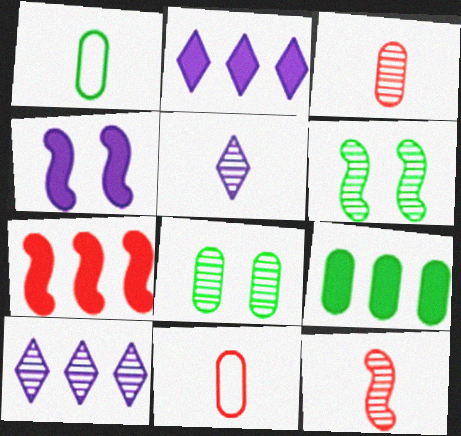[[1, 8, 9], 
[2, 6, 11], 
[2, 7, 9], 
[3, 6, 10], 
[8, 10, 12]]